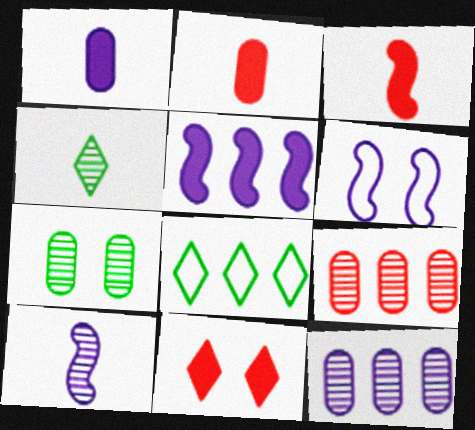[[5, 6, 10], 
[5, 8, 9], 
[6, 7, 11]]